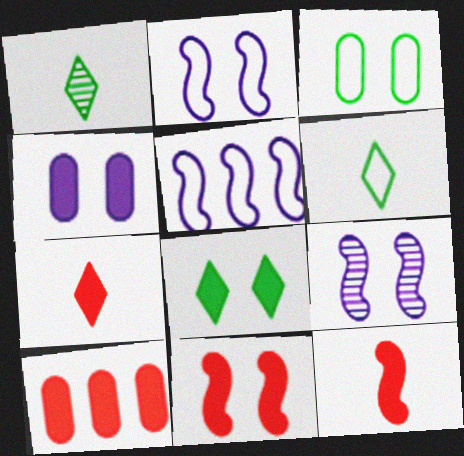[[1, 2, 10], 
[4, 8, 11], 
[6, 9, 10], 
[7, 10, 11]]